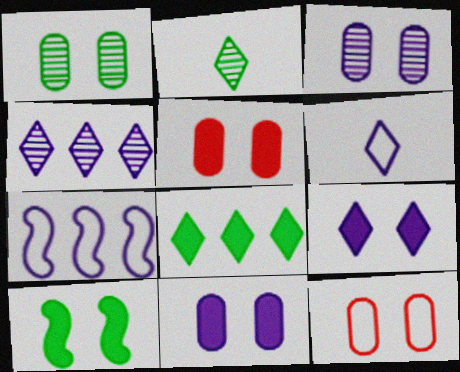[[1, 11, 12], 
[2, 5, 7], 
[4, 6, 9], 
[5, 9, 10]]